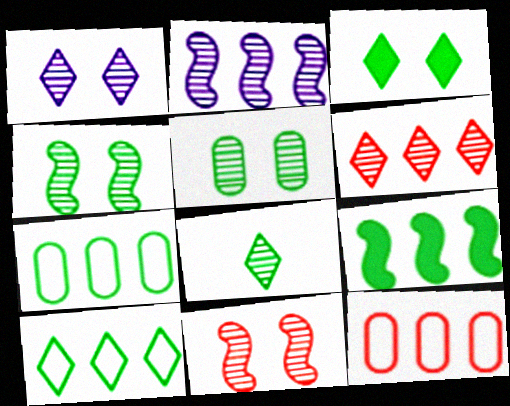[[1, 5, 11], 
[1, 6, 8], 
[3, 8, 10]]